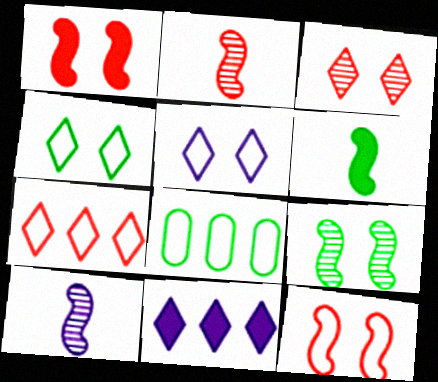[]